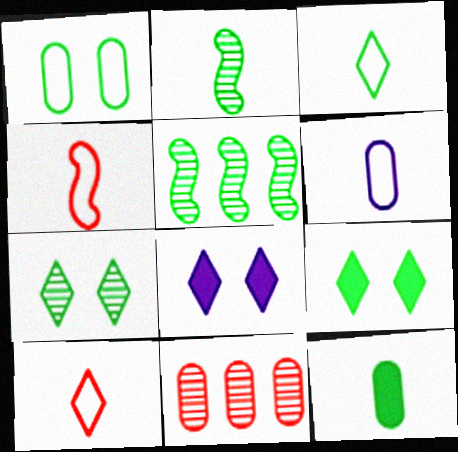[[2, 3, 12], 
[3, 4, 6]]